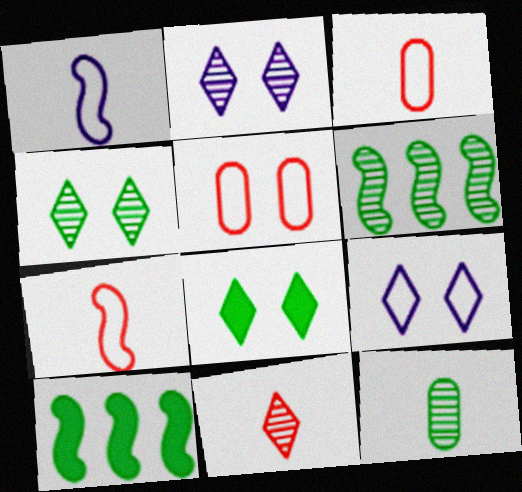[[2, 3, 10], 
[4, 6, 12]]